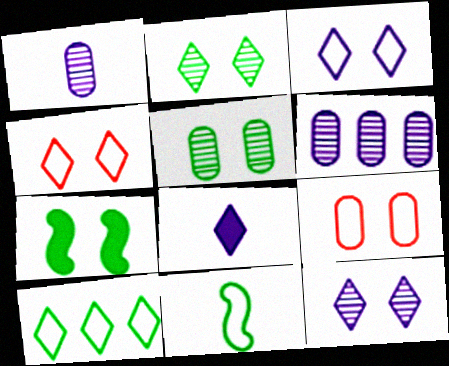[[7, 9, 12]]